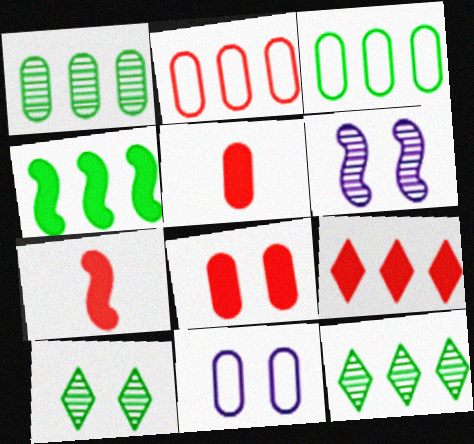[[1, 5, 11], 
[3, 4, 12], 
[7, 8, 9], 
[7, 11, 12]]